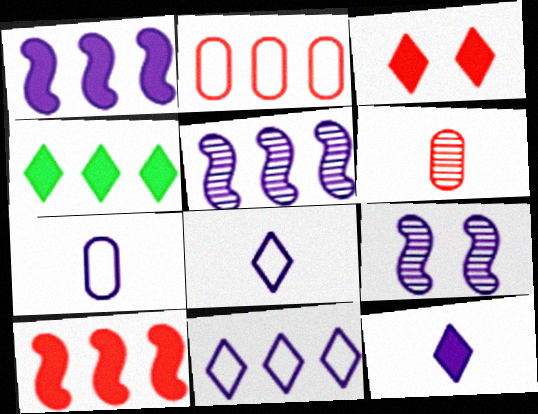[[2, 4, 5], 
[3, 4, 12]]